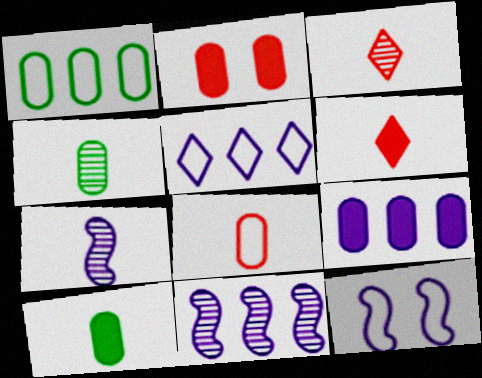[[2, 9, 10], 
[3, 4, 7], 
[5, 9, 11]]